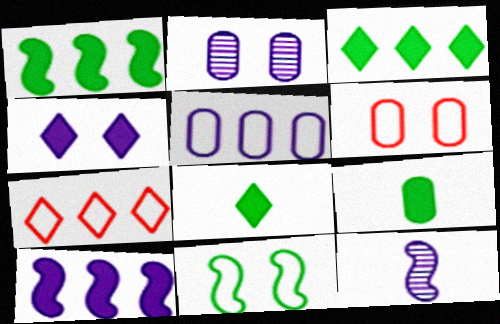[[3, 6, 12], 
[4, 5, 12]]